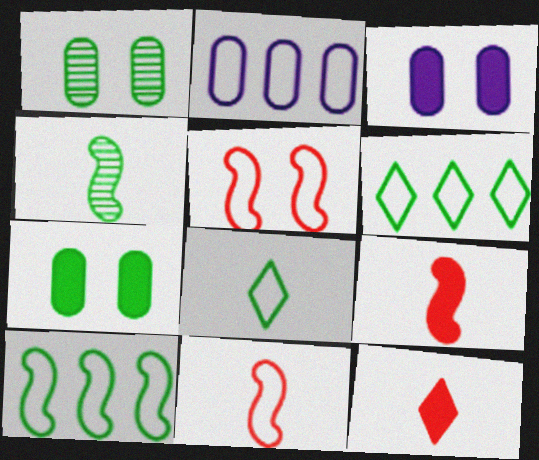[[2, 5, 8], 
[4, 6, 7]]